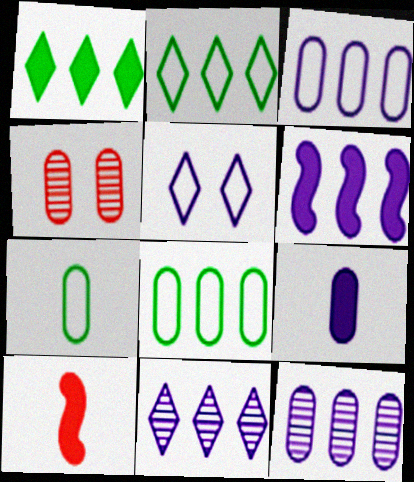[[3, 6, 11], 
[4, 8, 9]]